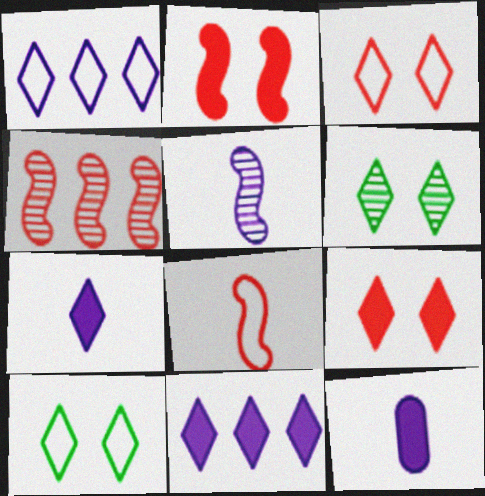[[2, 4, 8], 
[4, 10, 12]]